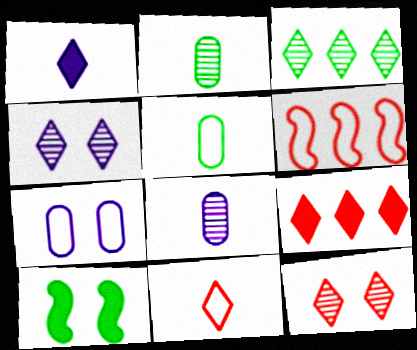[[3, 5, 10], 
[7, 10, 12], 
[9, 11, 12]]